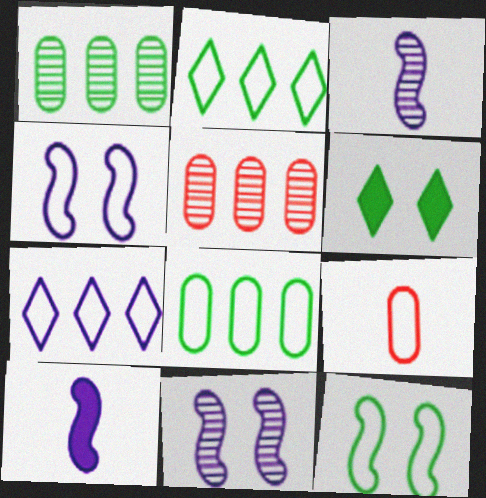[[2, 4, 9], 
[7, 9, 12]]